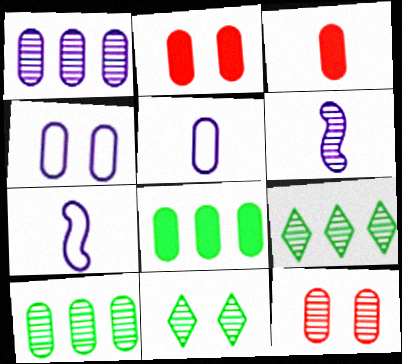[[2, 5, 10], 
[2, 7, 9], 
[3, 4, 10], 
[5, 8, 12], 
[6, 9, 12]]